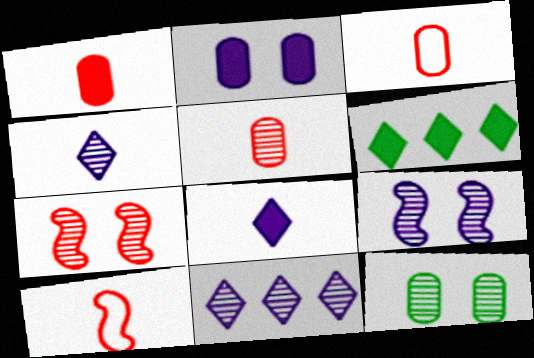[[1, 3, 5], 
[3, 6, 9]]